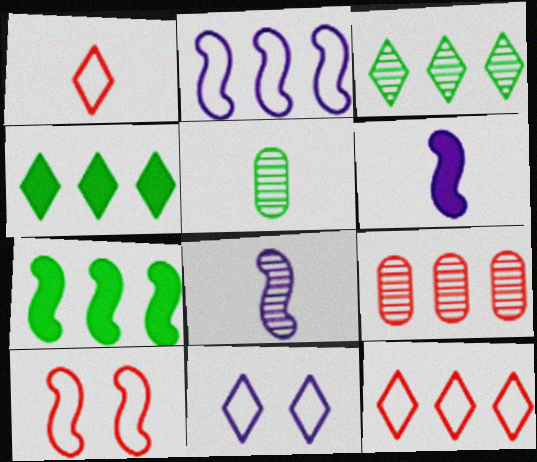[[1, 5, 6], 
[2, 4, 9], 
[7, 8, 10]]